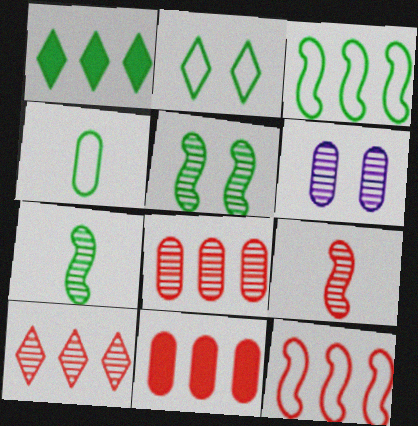[[1, 4, 5], 
[2, 3, 4], 
[4, 6, 11], 
[6, 7, 10], 
[10, 11, 12]]